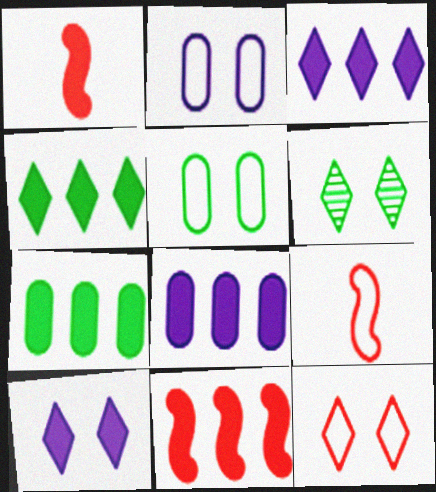[[1, 7, 10], 
[3, 7, 11], 
[4, 8, 11], 
[6, 8, 9], 
[6, 10, 12]]